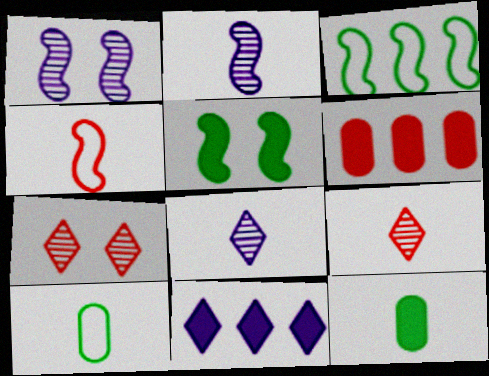[[4, 6, 7], 
[4, 8, 12]]